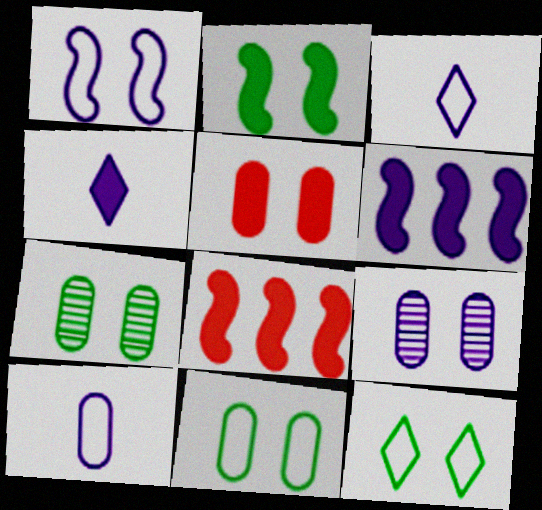[[2, 7, 12], 
[3, 6, 9], 
[3, 7, 8], 
[5, 9, 11]]